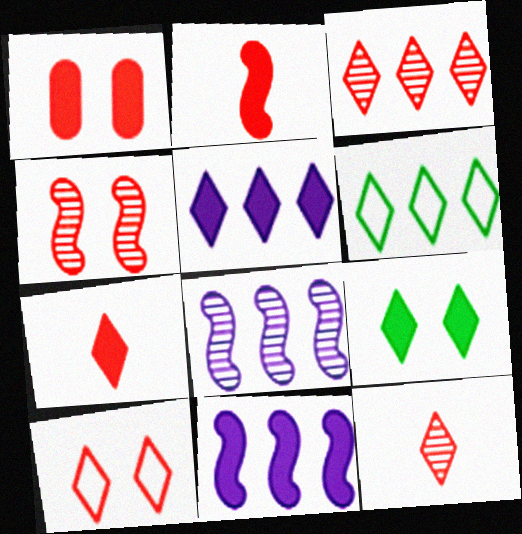[[1, 4, 10], 
[3, 5, 6], 
[3, 7, 10], 
[5, 7, 9]]